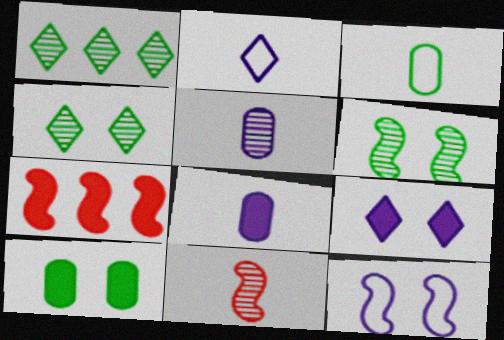[]